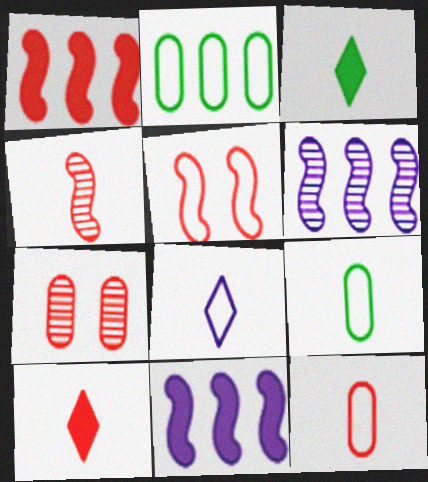[[1, 4, 5], 
[2, 5, 8], 
[4, 10, 12]]